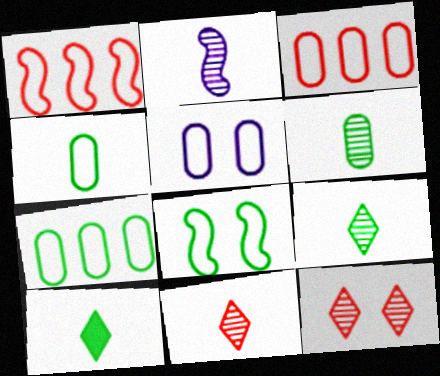[[2, 6, 11], 
[3, 4, 5]]